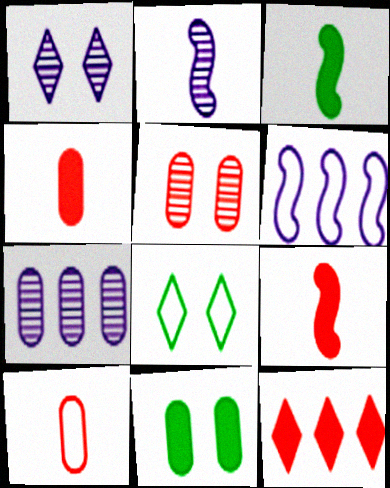[[1, 2, 7], 
[6, 8, 10], 
[7, 8, 9], 
[7, 10, 11]]